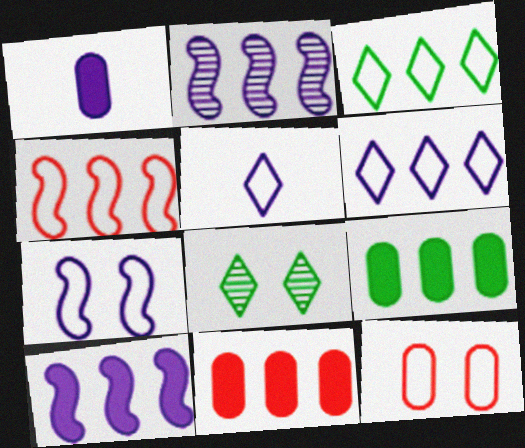[[1, 4, 8], 
[2, 3, 11]]